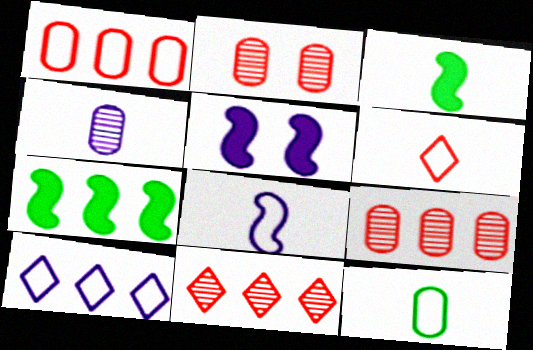[[2, 3, 10], 
[3, 4, 6], 
[4, 5, 10], 
[5, 11, 12], 
[6, 8, 12], 
[7, 9, 10]]